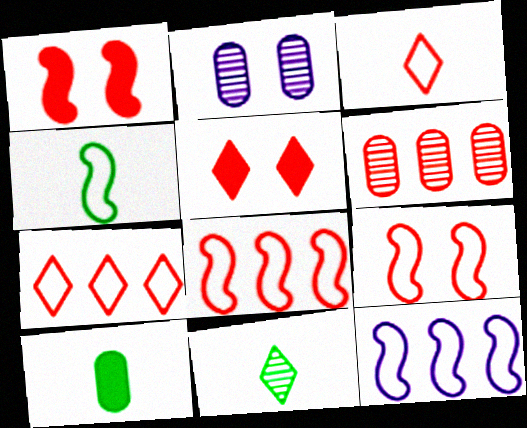[[1, 3, 6], 
[4, 9, 12], 
[4, 10, 11]]